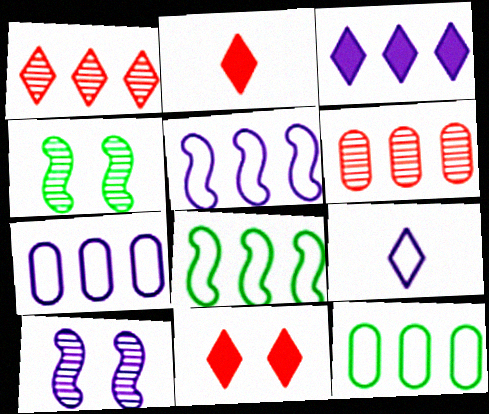[[2, 4, 7], 
[2, 10, 12], 
[3, 6, 8]]